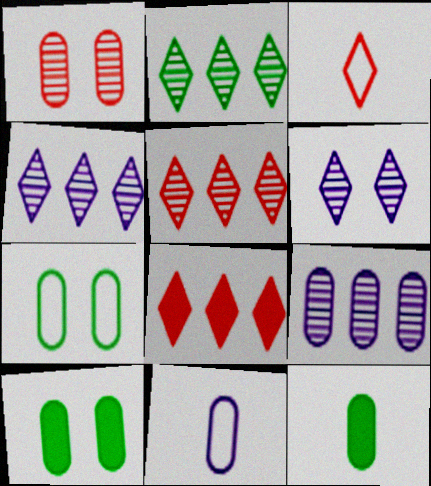[[2, 4, 5]]